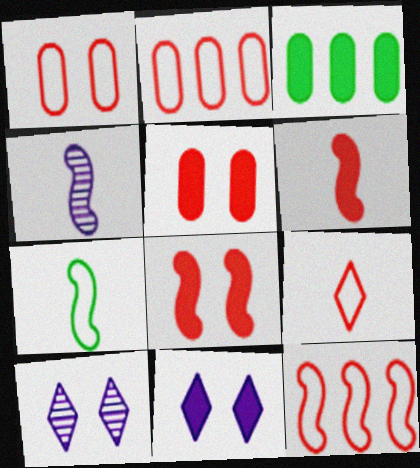[[1, 9, 12], 
[3, 6, 11], 
[4, 6, 7]]